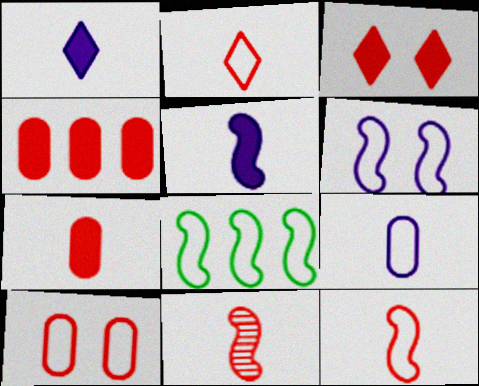[[2, 7, 11], 
[6, 8, 12]]